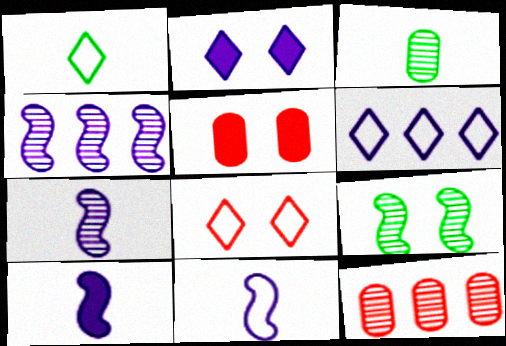[[1, 4, 5], 
[1, 6, 8], 
[7, 10, 11]]